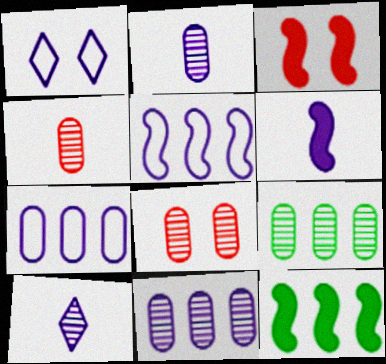[[1, 4, 12], 
[1, 6, 11], 
[2, 8, 9], 
[3, 6, 12]]